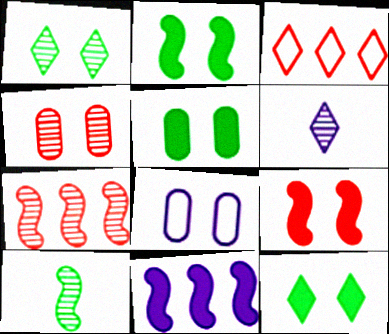[[1, 8, 9], 
[2, 5, 12], 
[3, 6, 12], 
[4, 5, 8], 
[6, 8, 11]]